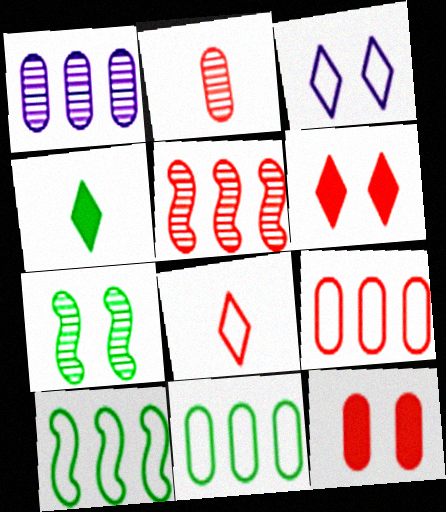[[2, 9, 12], 
[3, 7, 12], 
[4, 7, 11], 
[5, 8, 12]]